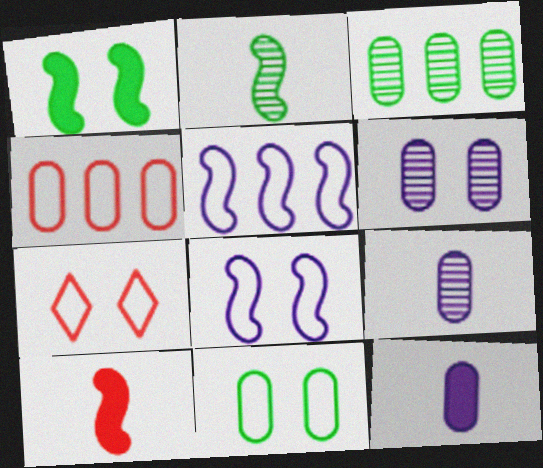[[1, 6, 7], 
[7, 8, 11]]